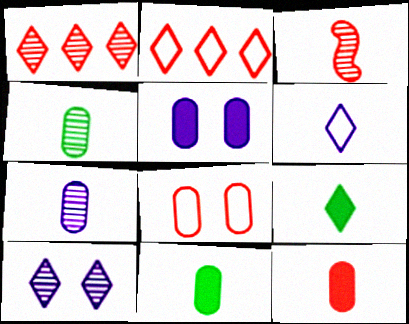[[2, 9, 10], 
[3, 6, 11]]